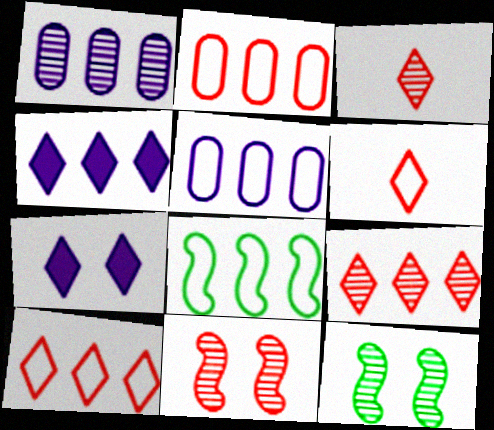[[1, 3, 12], 
[5, 8, 10]]